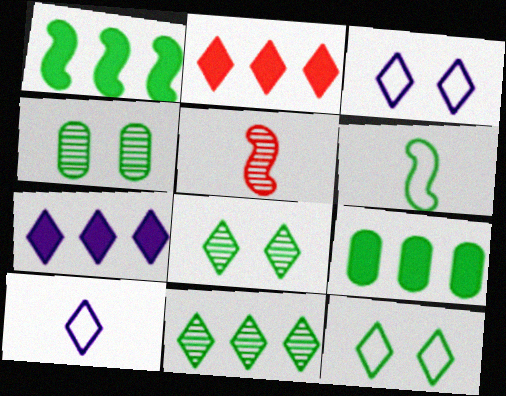[[2, 8, 10], 
[3, 5, 9], 
[6, 8, 9]]